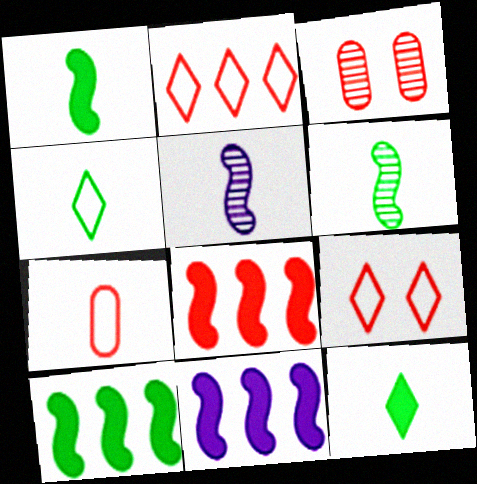[[3, 4, 11], 
[5, 7, 12], 
[8, 10, 11]]